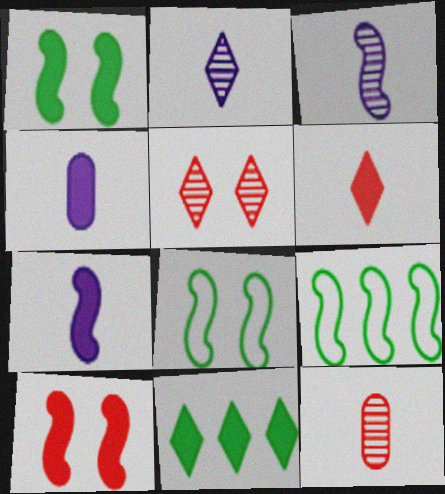[[3, 9, 10], 
[4, 5, 9], 
[4, 10, 11]]